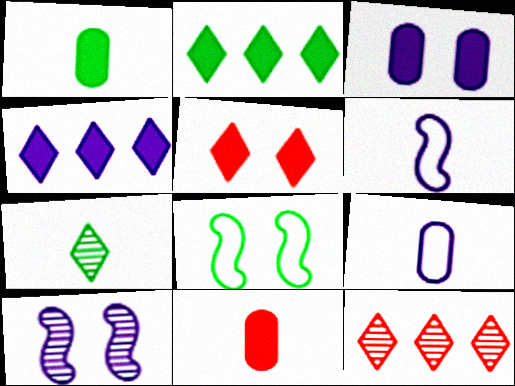[[4, 9, 10], 
[6, 7, 11]]